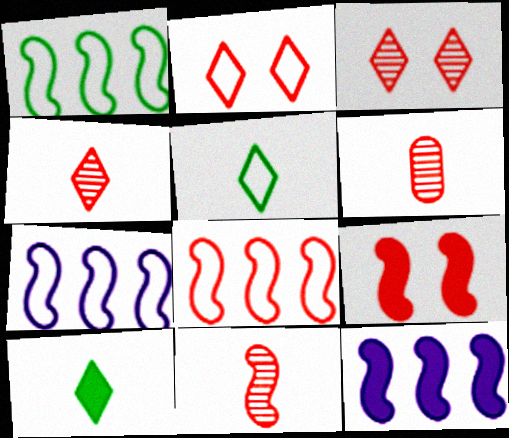[[1, 7, 8], 
[4, 6, 11], 
[8, 9, 11]]